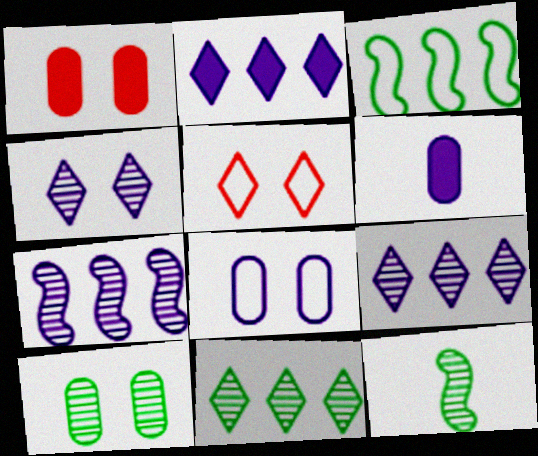[[1, 8, 10], 
[10, 11, 12]]